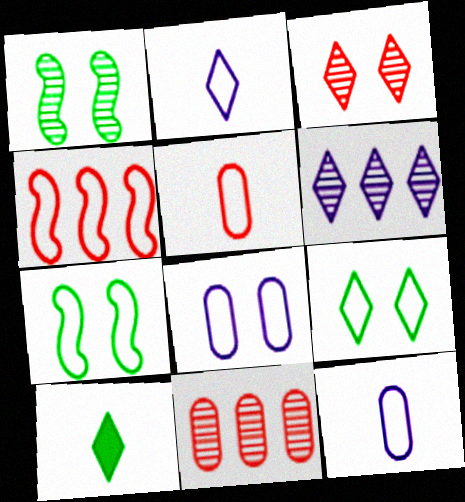[[4, 9, 12]]